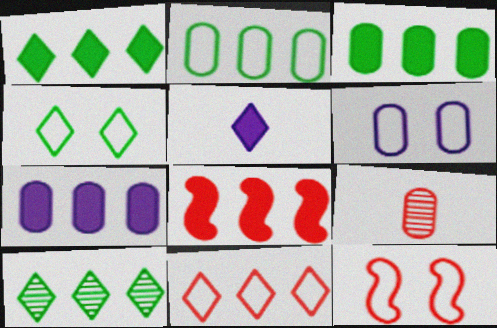[[1, 7, 8], 
[3, 6, 9], 
[4, 6, 12]]